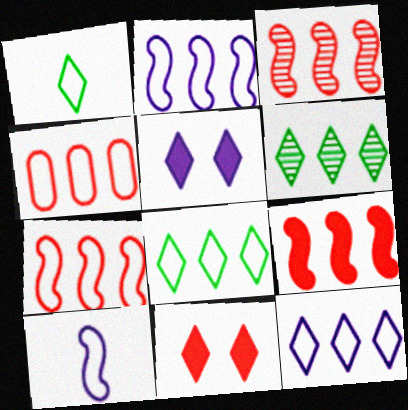[[2, 4, 8], 
[3, 7, 9]]